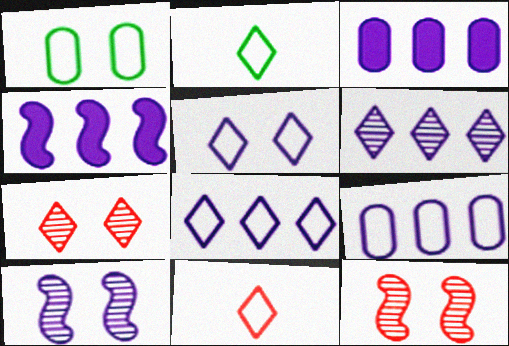[[2, 3, 12], 
[4, 6, 9]]